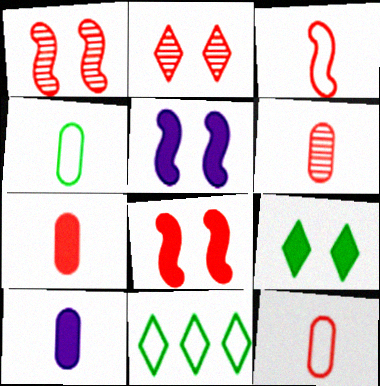[[1, 10, 11], 
[4, 6, 10], 
[5, 6, 11], 
[6, 7, 12]]